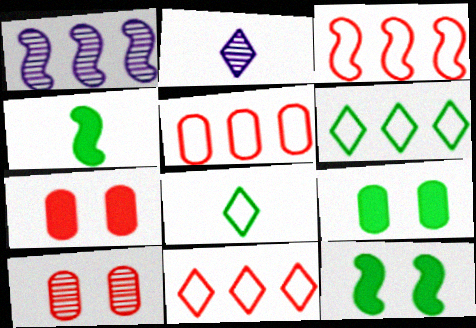[[1, 7, 8], 
[2, 3, 9], 
[2, 5, 12], 
[3, 5, 11]]